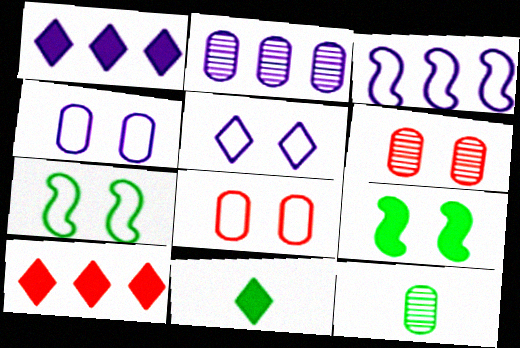[[1, 2, 3], 
[2, 6, 12], 
[3, 6, 11], 
[5, 6, 9], 
[5, 7, 8]]